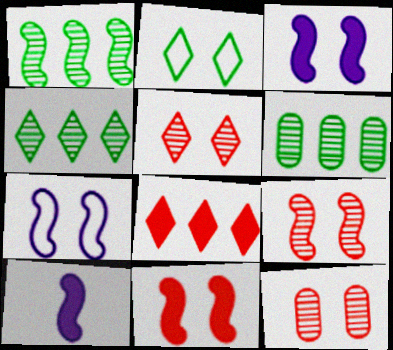[[1, 4, 6], 
[2, 3, 12], 
[5, 9, 12]]